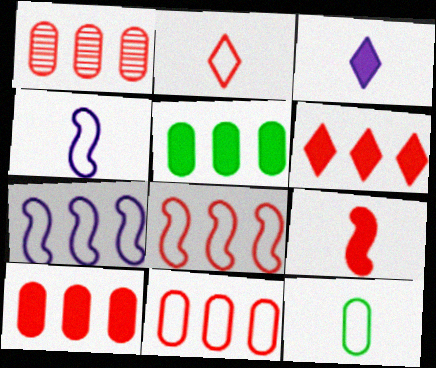[[1, 6, 8], 
[1, 10, 11], 
[2, 4, 12]]